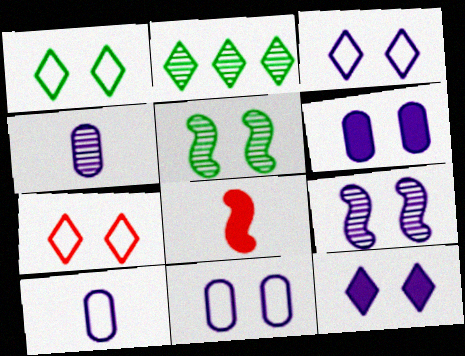[[1, 3, 7], 
[2, 8, 11], 
[3, 6, 9], 
[5, 6, 7], 
[9, 11, 12]]